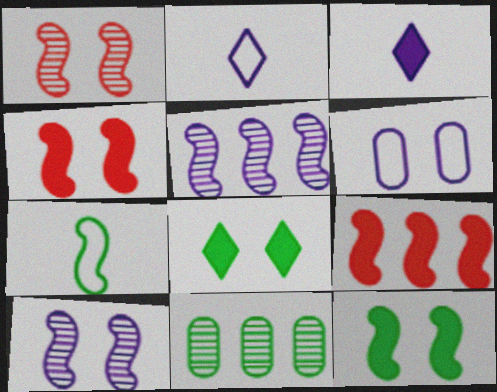[[1, 6, 8], 
[2, 4, 11], 
[3, 5, 6], 
[4, 5, 7], 
[7, 8, 11], 
[7, 9, 10]]